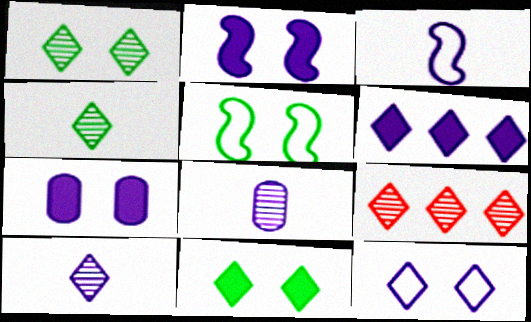[[1, 9, 10], 
[6, 10, 12]]